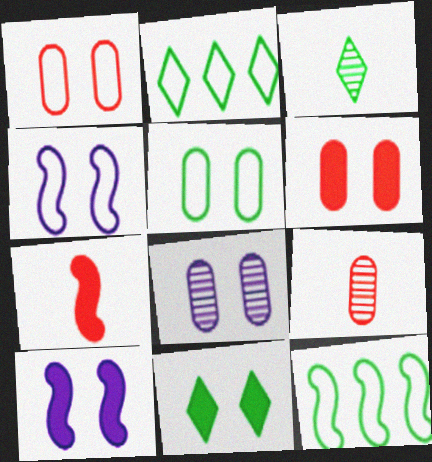[[2, 3, 11], 
[2, 7, 8], 
[2, 9, 10], 
[5, 6, 8], 
[6, 10, 11]]